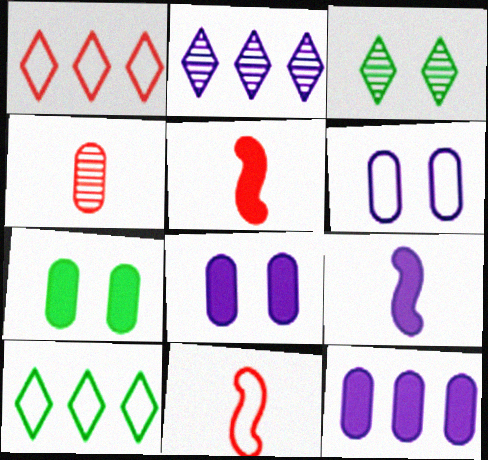[[2, 6, 9], 
[2, 7, 11], 
[3, 11, 12], 
[6, 10, 11]]